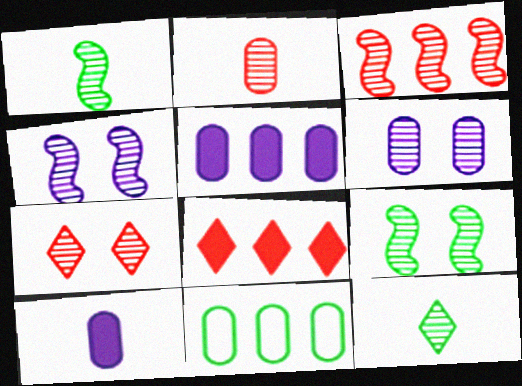[[1, 3, 4], 
[2, 3, 7], 
[3, 6, 12], 
[6, 7, 9]]